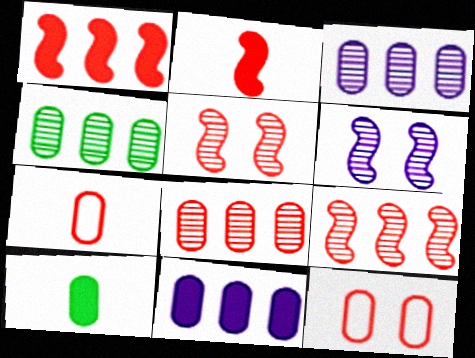[[3, 4, 8], 
[3, 10, 12]]